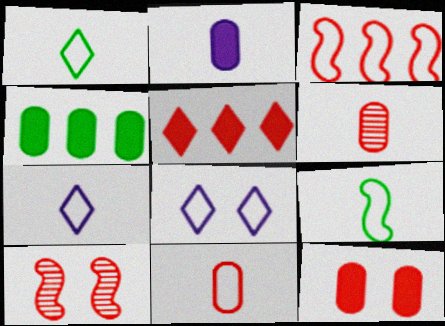[[2, 4, 12], 
[4, 7, 10], 
[5, 10, 11], 
[7, 9, 11]]